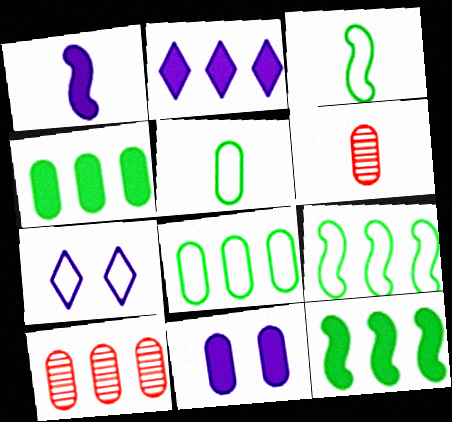[[1, 2, 11], 
[2, 9, 10], 
[5, 10, 11], 
[6, 7, 12], 
[6, 8, 11]]